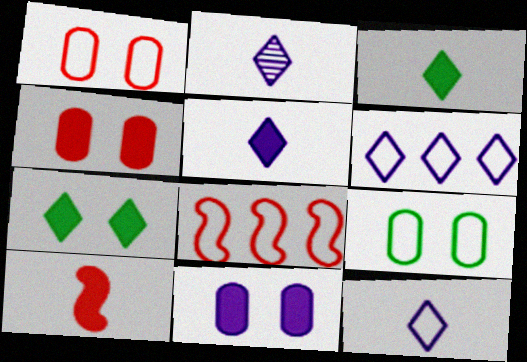[[2, 5, 12], 
[8, 9, 12]]